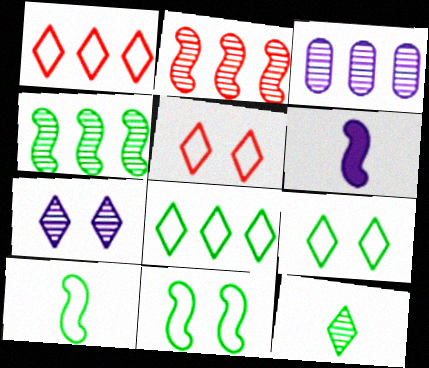[[2, 6, 11]]